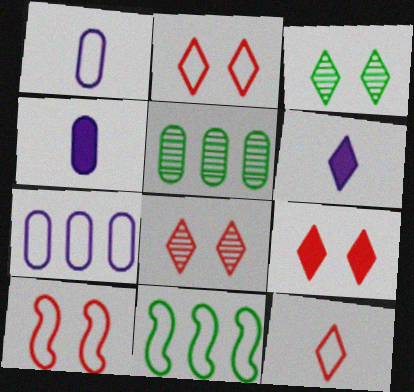[[1, 2, 11], 
[2, 8, 9], 
[4, 8, 11], 
[5, 6, 10]]